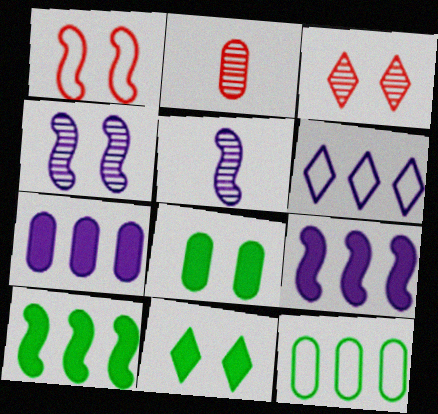[[1, 5, 10]]